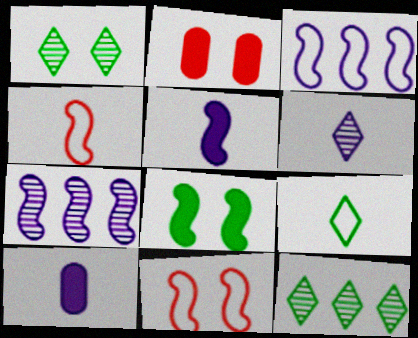[[2, 7, 9], 
[4, 7, 8], 
[10, 11, 12]]